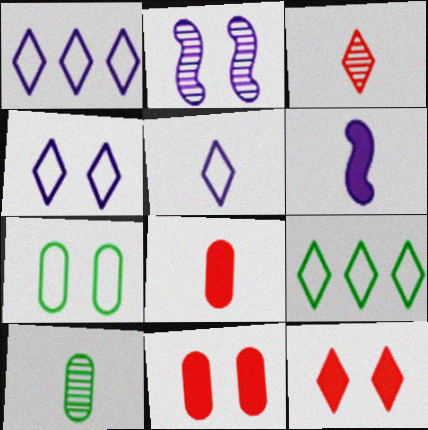[[1, 4, 5], 
[2, 7, 12], 
[2, 8, 9]]